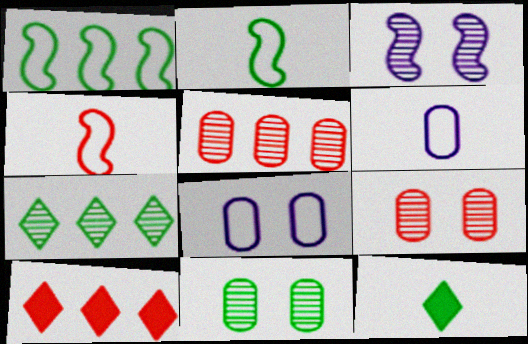[[1, 11, 12], 
[4, 9, 10]]